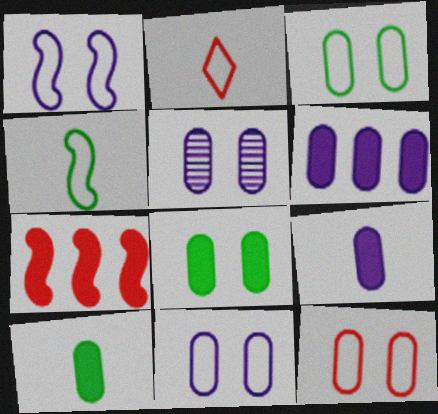[[3, 11, 12], 
[5, 8, 12]]